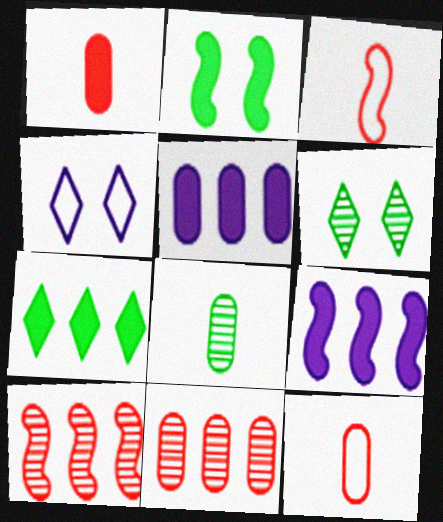[[3, 5, 6], 
[6, 9, 12]]